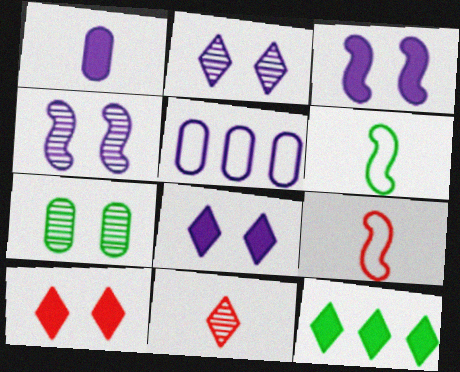[[1, 6, 11], 
[6, 7, 12]]